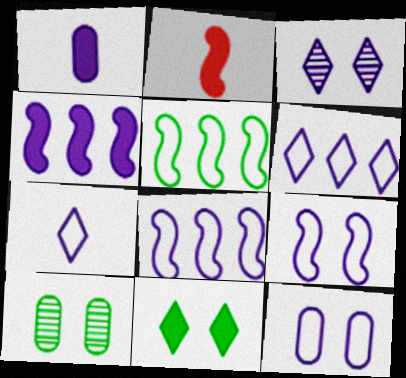[[1, 3, 8], 
[2, 6, 10], 
[7, 8, 12]]